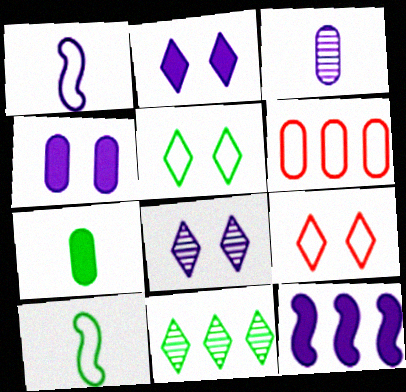[[1, 5, 6], 
[6, 11, 12]]